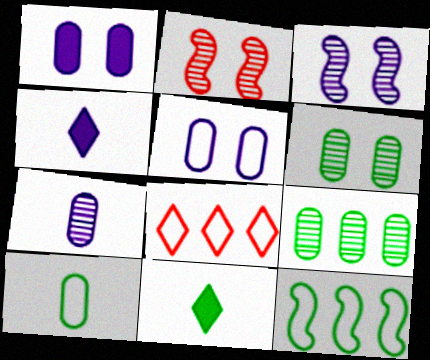[[6, 11, 12]]